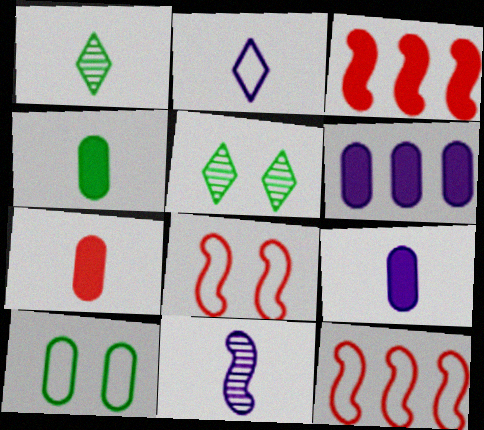[[1, 6, 8], 
[2, 9, 11], 
[2, 10, 12], 
[4, 7, 9], 
[5, 9, 12]]